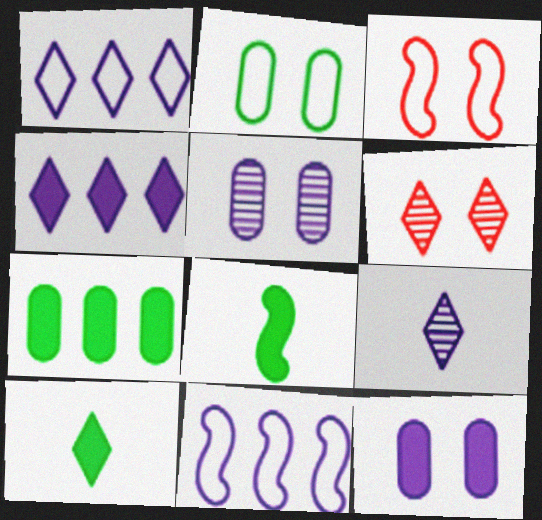[[1, 6, 10], 
[3, 7, 9], 
[9, 11, 12]]